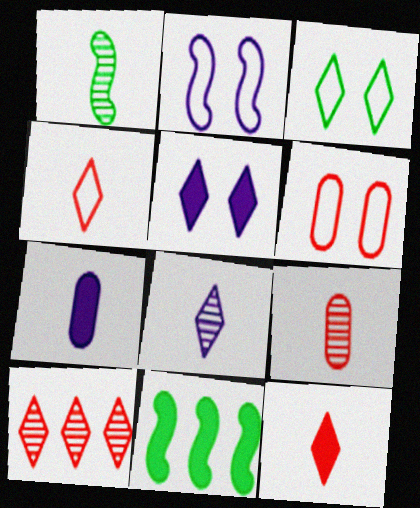[[1, 4, 7], 
[1, 8, 9], 
[2, 3, 6], 
[6, 8, 11]]